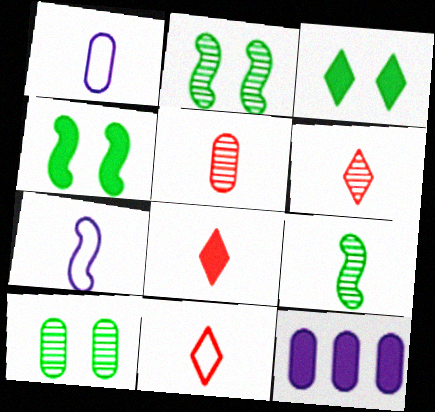[[1, 8, 9], 
[2, 11, 12], 
[4, 8, 12], 
[6, 8, 11]]